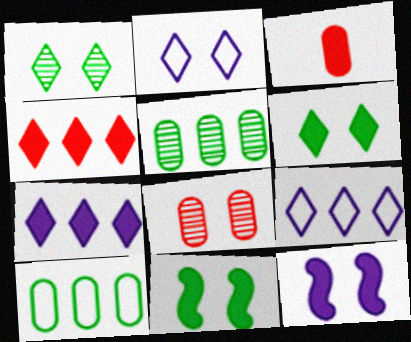[[2, 8, 11], 
[3, 7, 11]]